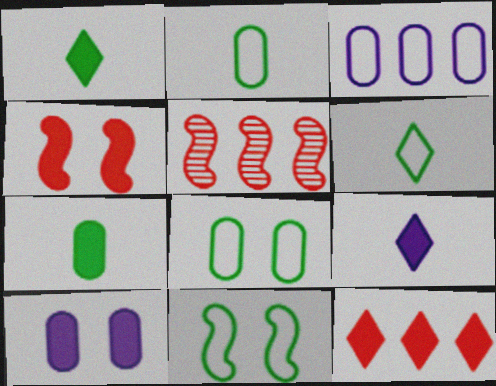[[5, 6, 10], 
[5, 8, 9]]